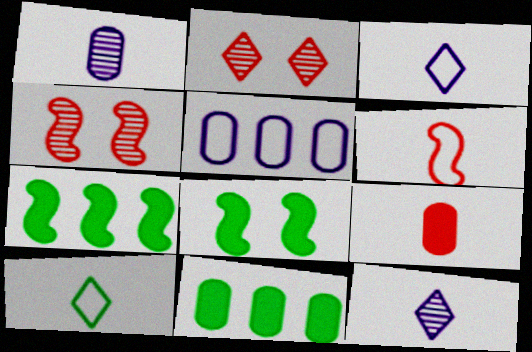[[3, 4, 11]]